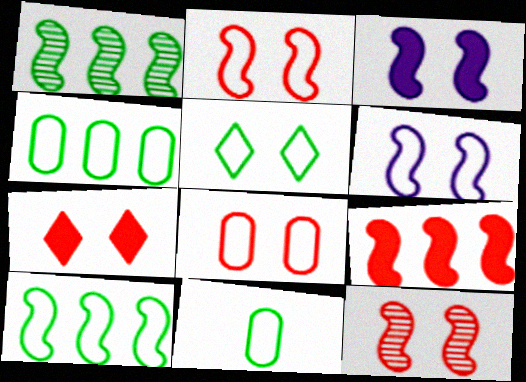[[5, 6, 8], 
[5, 10, 11], 
[7, 8, 12]]